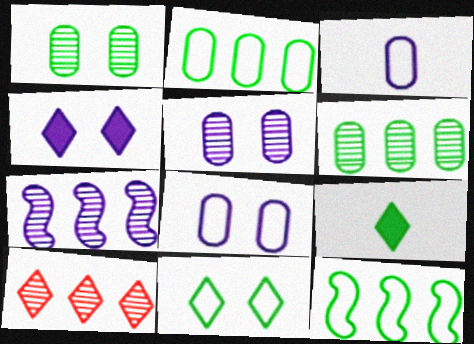[[1, 9, 12], 
[3, 4, 7], 
[6, 7, 10]]